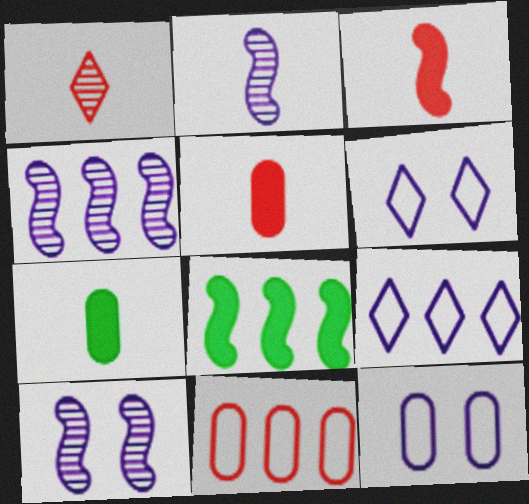[[1, 8, 12], 
[2, 4, 10]]